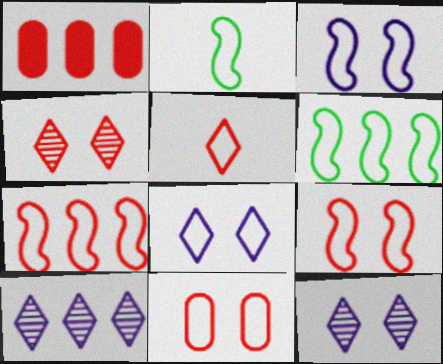[[1, 2, 12], 
[1, 6, 10], 
[2, 3, 7], 
[5, 7, 11]]